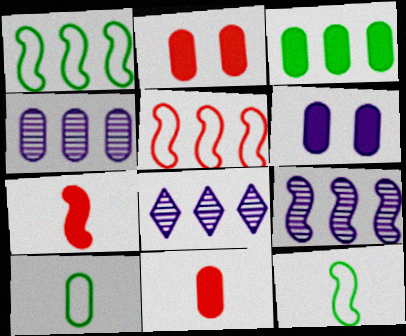[[2, 4, 10], 
[2, 8, 12], 
[3, 5, 8], 
[3, 6, 11], 
[4, 8, 9]]